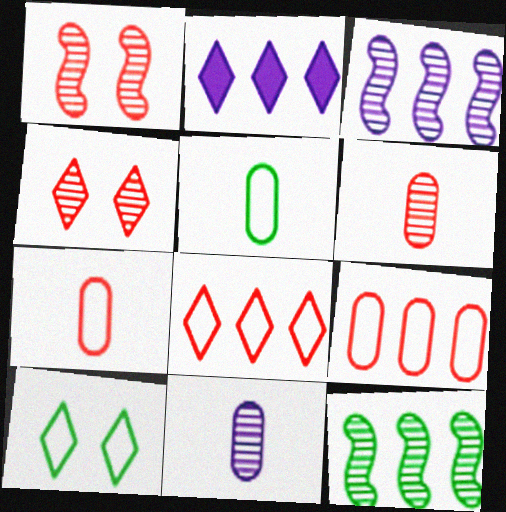[[1, 2, 5], 
[2, 9, 12], 
[4, 11, 12]]